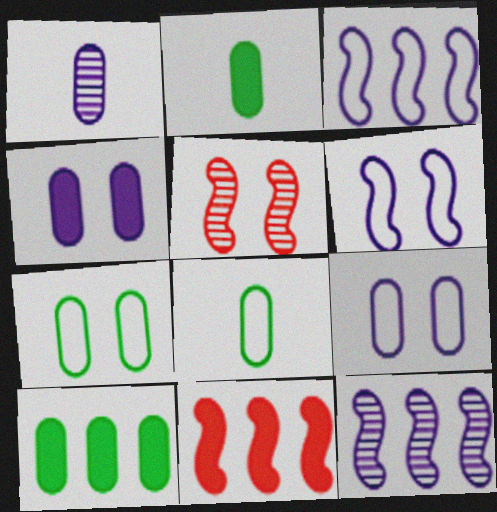[]